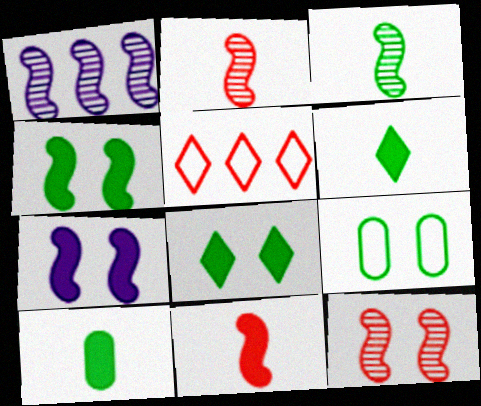[[1, 3, 12]]